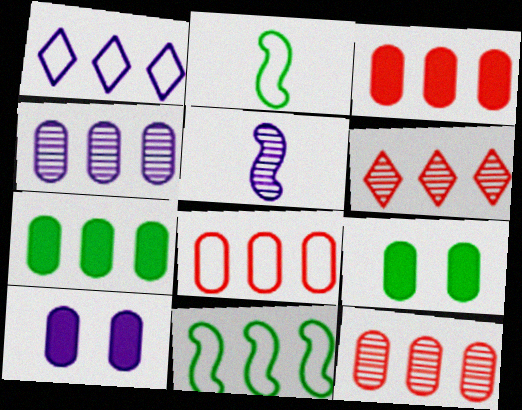[[1, 5, 10], 
[1, 8, 11], 
[2, 6, 10], 
[3, 8, 12], 
[4, 7, 8]]